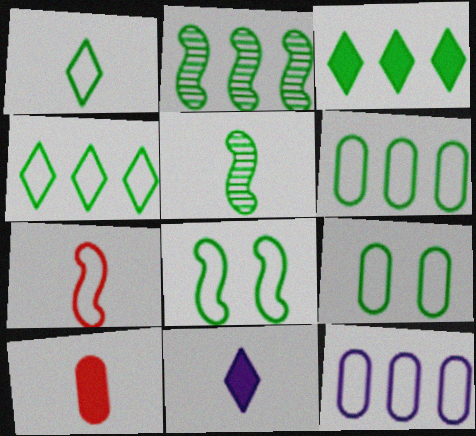[[1, 6, 8], 
[2, 3, 6], 
[3, 5, 9]]